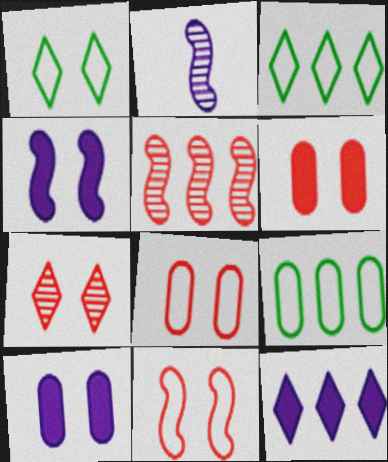[[2, 3, 6], 
[5, 9, 12], 
[6, 7, 11]]